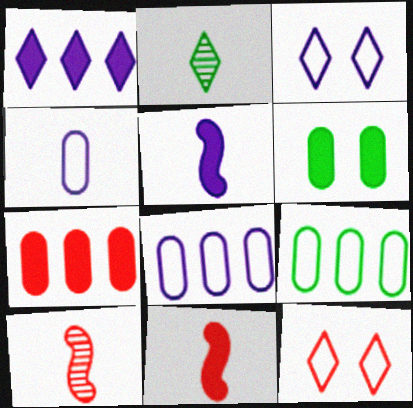[[1, 2, 12], 
[1, 6, 11], 
[2, 4, 11], 
[7, 10, 12]]